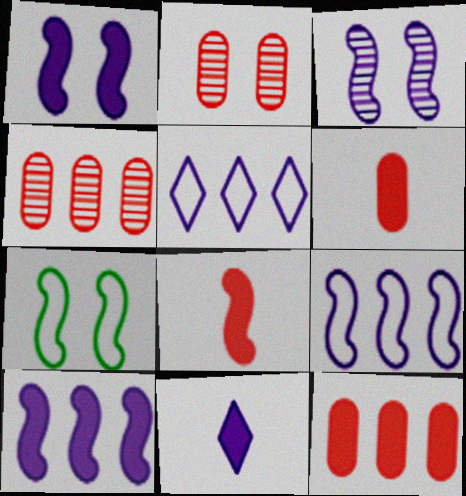[[4, 7, 11]]